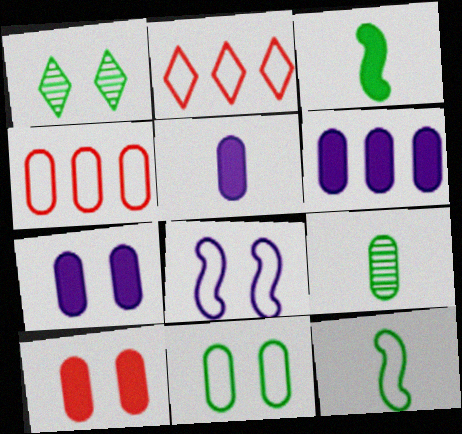[[1, 8, 10], 
[4, 7, 9], 
[5, 6, 7]]